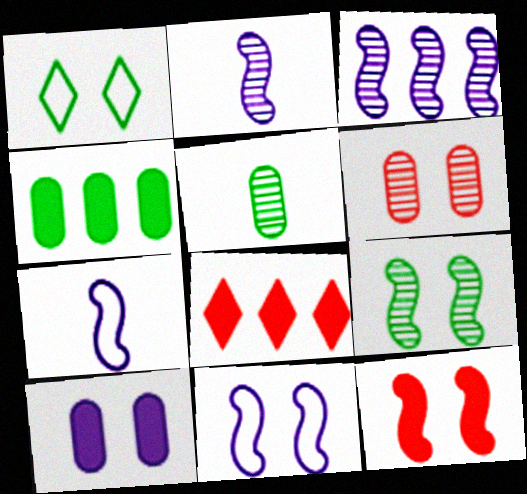[[5, 8, 11], 
[9, 11, 12]]